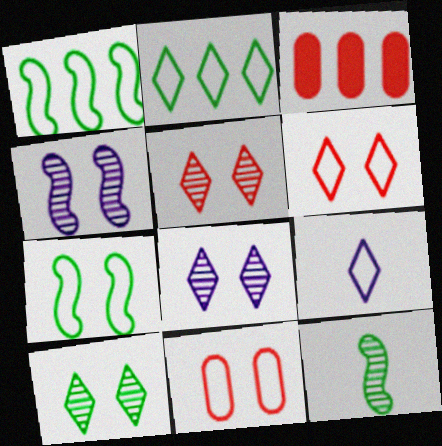[[1, 9, 11], 
[2, 6, 9], 
[5, 8, 10]]